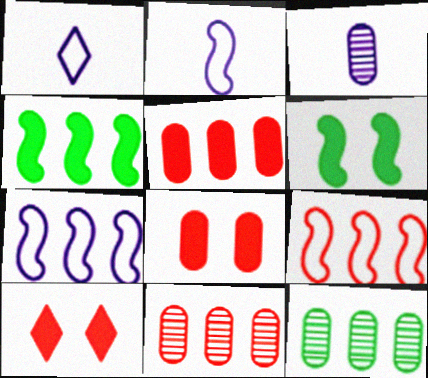[[1, 6, 11], 
[2, 10, 12]]